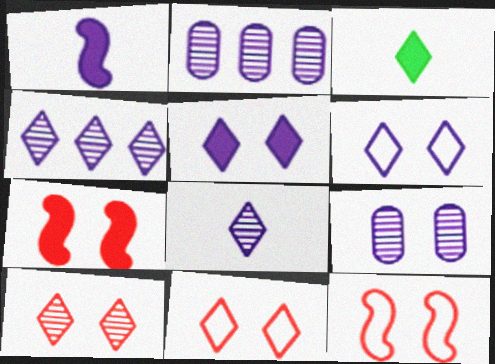[[1, 2, 6], 
[2, 3, 12], 
[3, 4, 11]]